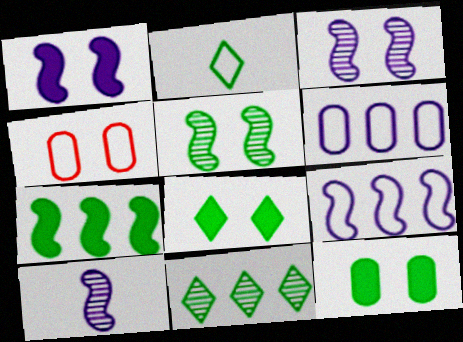[[1, 9, 10], 
[2, 4, 9], 
[2, 8, 11], 
[3, 4, 8]]